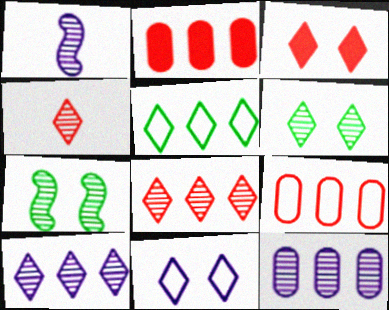[[3, 6, 11], 
[4, 6, 10], 
[4, 7, 12]]